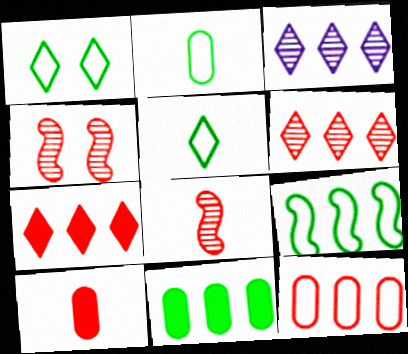[[1, 2, 9]]